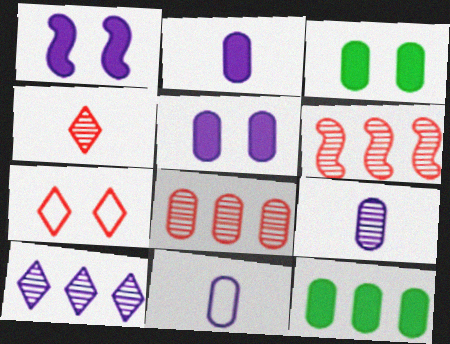[[1, 10, 11], 
[2, 9, 11], 
[3, 8, 11]]